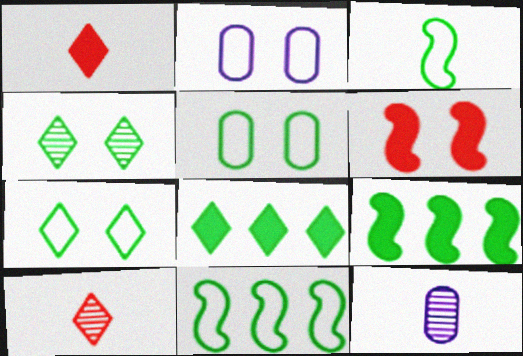[[1, 3, 12], 
[2, 4, 6], 
[2, 9, 10]]